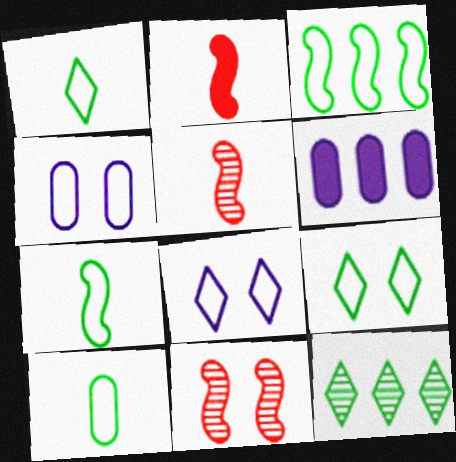[[1, 6, 11], 
[1, 7, 10], 
[2, 4, 12], 
[3, 9, 10], 
[5, 6, 9]]